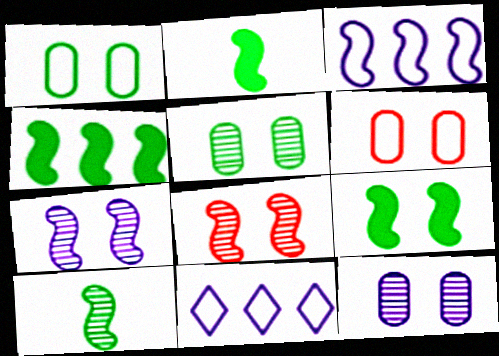[[2, 3, 8], 
[2, 4, 9]]